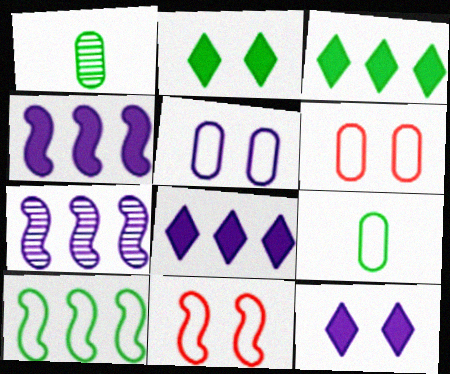[[1, 2, 10], 
[1, 8, 11]]